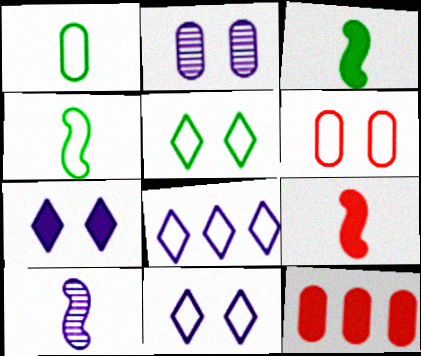[[1, 2, 12], 
[3, 7, 12], 
[4, 6, 8], 
[4, 9, 10], 
[5, 10, 12]]